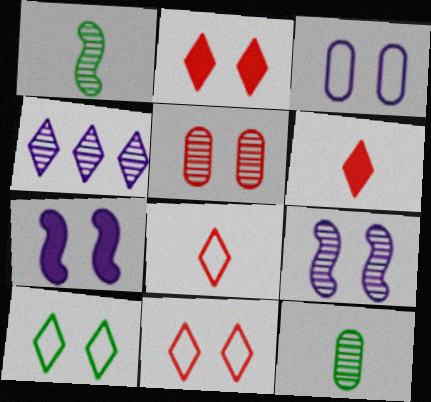[[1, 4, 5], 
[4, 6, 10], 
[5, 7, 10]]